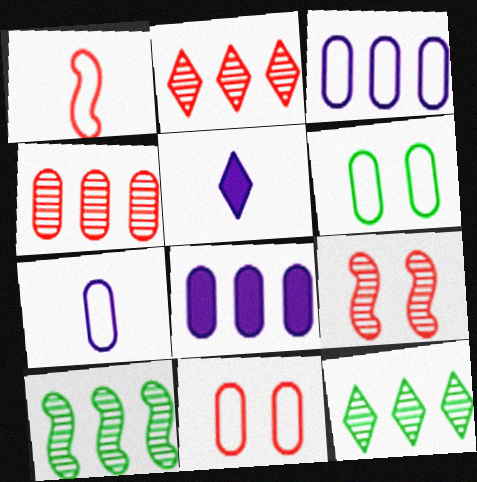[[5, 10, 11]]